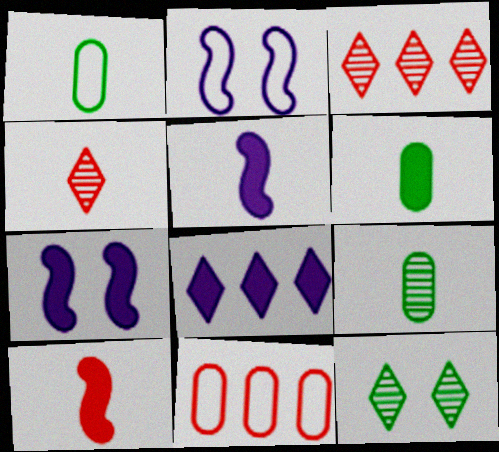[[1, 3, 7], 
[1, 4, 5], 
[1, 6, 9], 
[2, 3, 6], 
[5, 11, 12]]